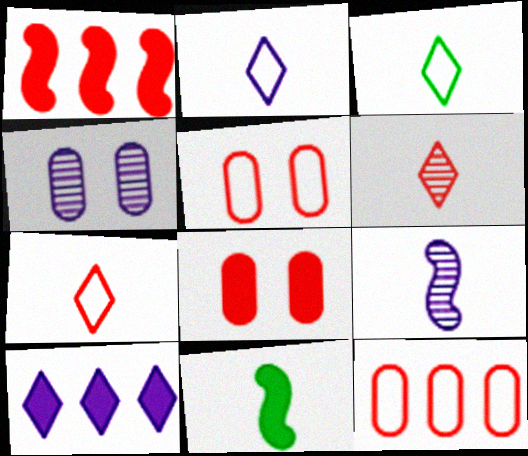[[1, 3, 4], 
[1, 5, 6], 
[2, 3, 7], 
[8, 10, 11]]